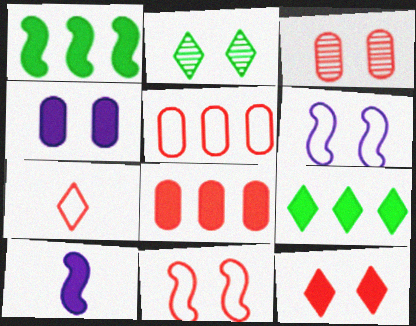[[2, 4, 11], 
[2, 5, 10], 
[3, 11, 12], 
[5, 7, 11]]